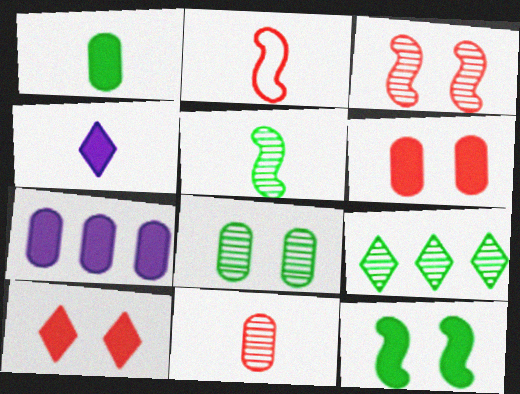[[1, 6, 7], 
[5, 8, 9]]